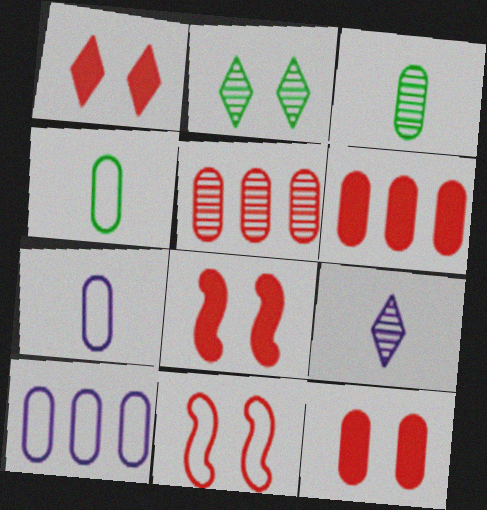[[1, 8, 12], 
[3, 10, 12]]